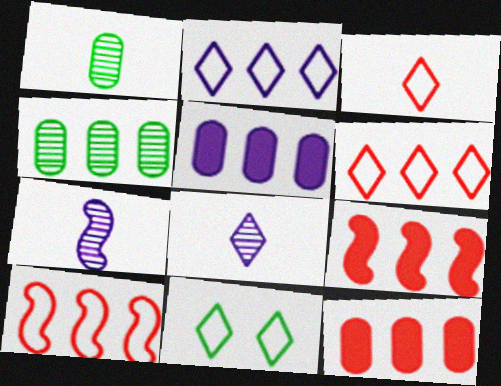[[2, 3, 11], 
[2, 4, 9], 
[7, 11, 12]]